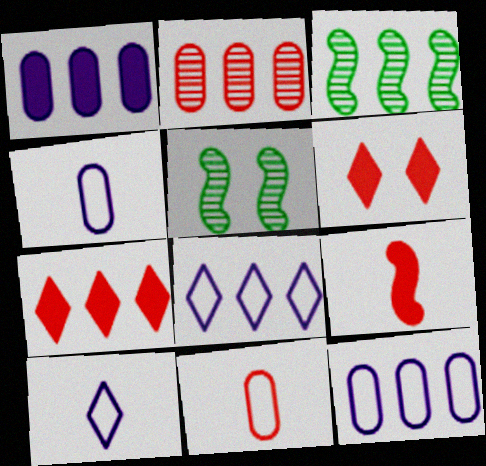[[3, 4, 6], 
[3, 7, 12], 
[4, 5, 7]]